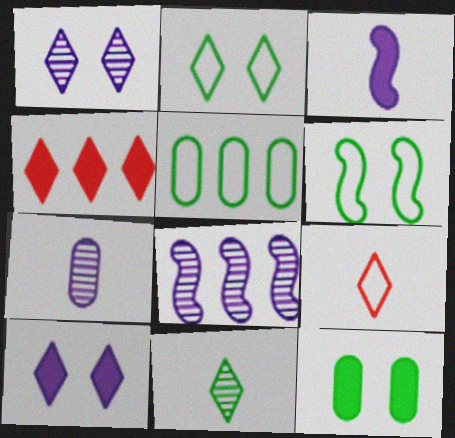[[1, 7, 8], 
[3, 4, 12], 
[4, 5, 8], 
[4, 6, 7], 
[8, 9, 12]]